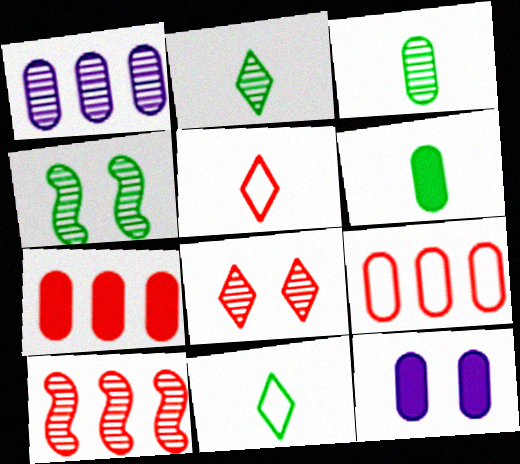[[3, 9, 12], 
[6, 7, 12], 
[10, 11, 12]]